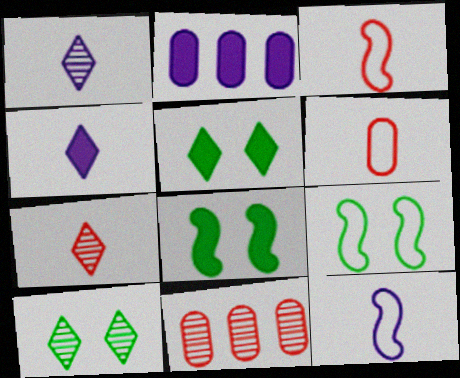[[2, 3, 10], 
[2, 7, 9], 
[4, 9, 11], 
[5, 11, 12]]